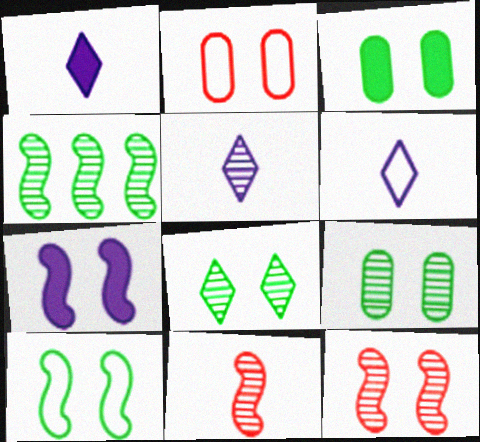[[1, 2, 4], 
[1, 5, 6], 
[2, 7, 8], 
[3, 8, 10], 
[7, 10, 12]]